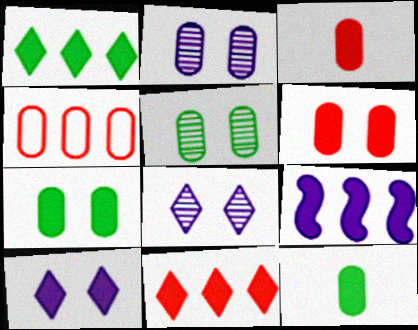[[2, 4, 12]]